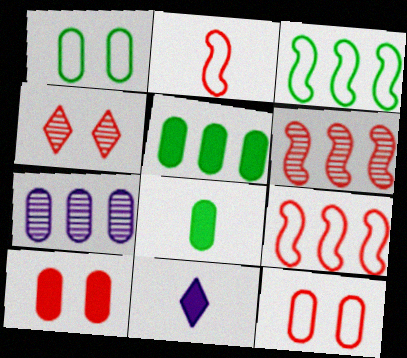[[1, 6, 11], 
[7, 8, 12]]